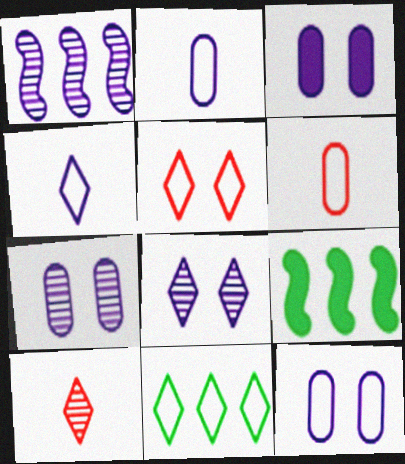[[1, 3, 4], 
[3, 7, 12], 
[4, 5, 11], 
[6, 8, 9], 
[9, 10, 12]]